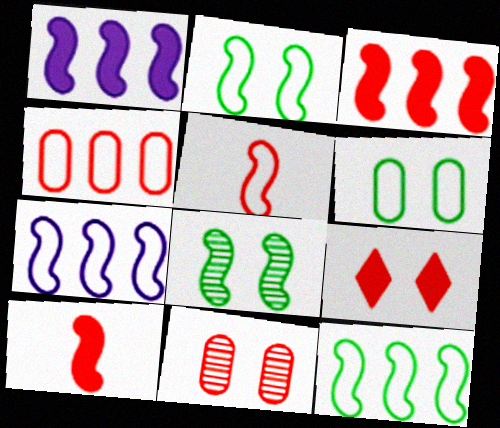[[1, 5, 8], 
[2, 5, 7], 
[7, 8, 10]]